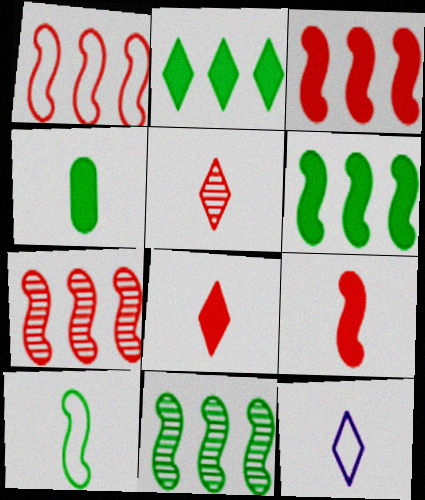[[1, 3, 7]]